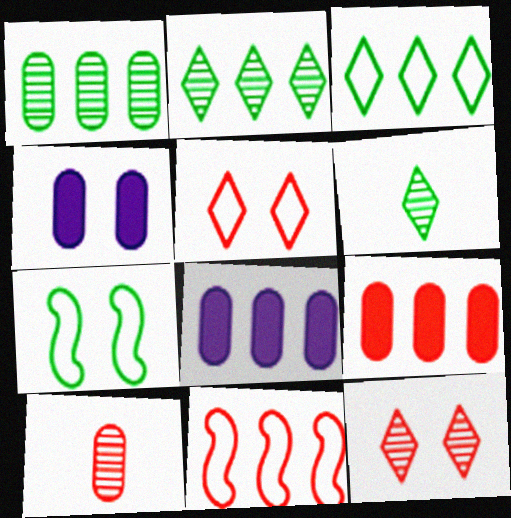[[2, 8, 11], 
[4, 6, 11], 
[4, 7, 12]]